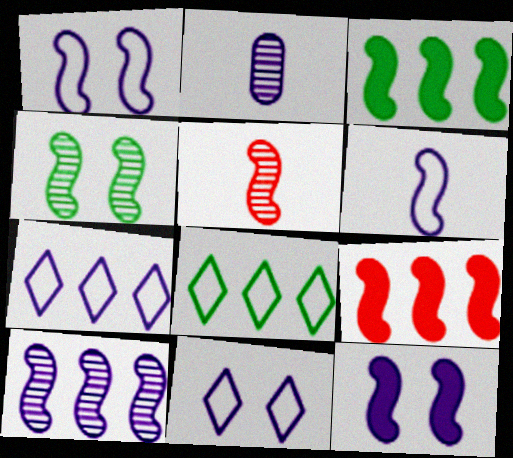[[1, 3, 5], 
[2, 7, 12], 
[4, 5, 10], 
[4, 6, 9], 
[6, 10, 12]]